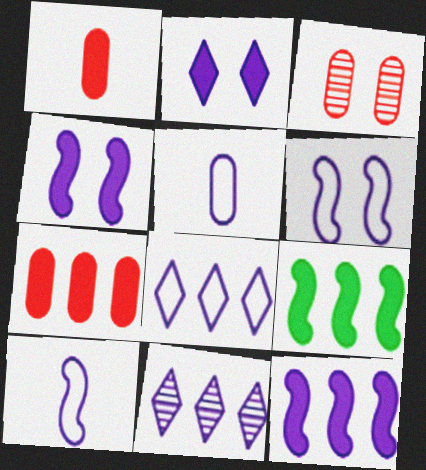[[1, 2, 9], 
[4, 5, 11], 
[5, 6, 8]]